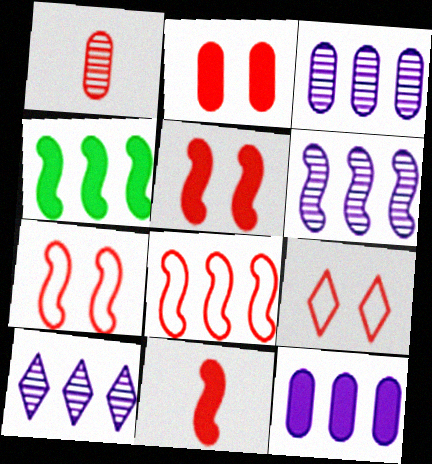[[3, 6, 10], 
[4, 6, 8]]